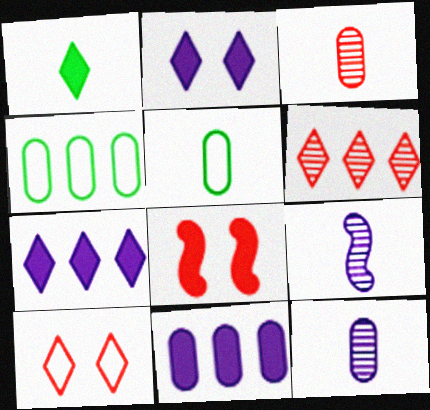[[1, 8, 11]]